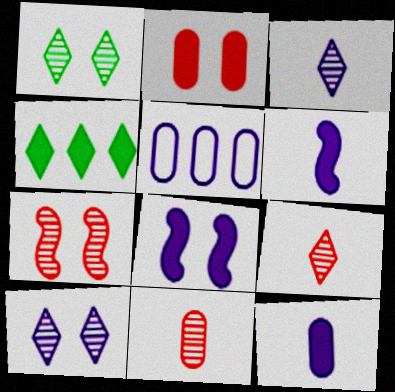[[2, 4, 6], 
[3, 5, 8], 
[5, 6, 10]]